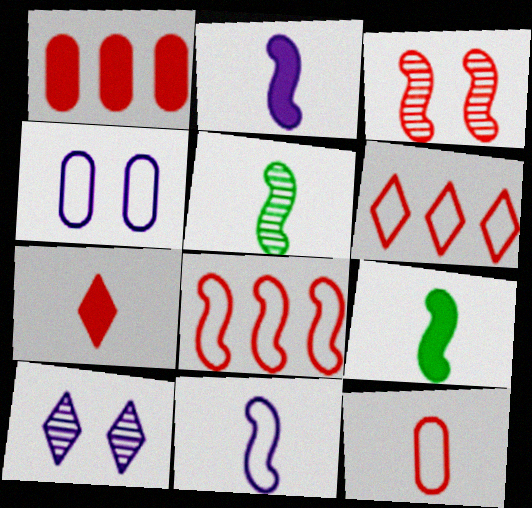[]